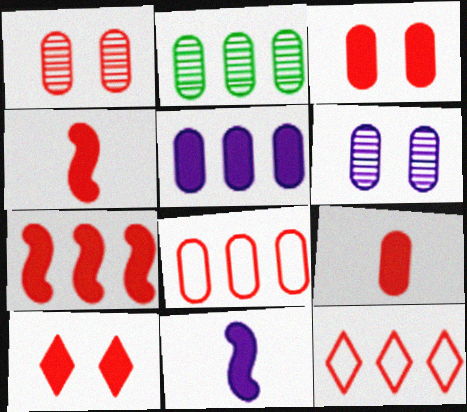[[1, 4, 12], 
[1, 8, 9], 
[2, 5, 8], 
[7, 9, 10]]